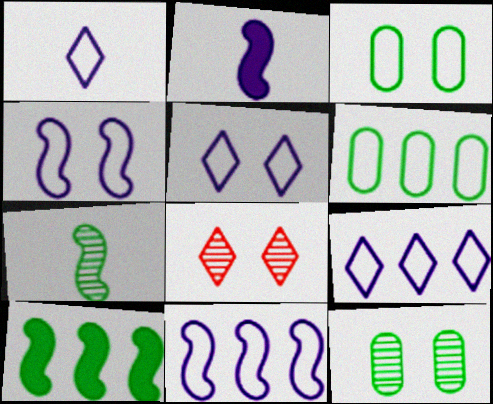[[1, 5, 9], 
[2, 6, 8]]